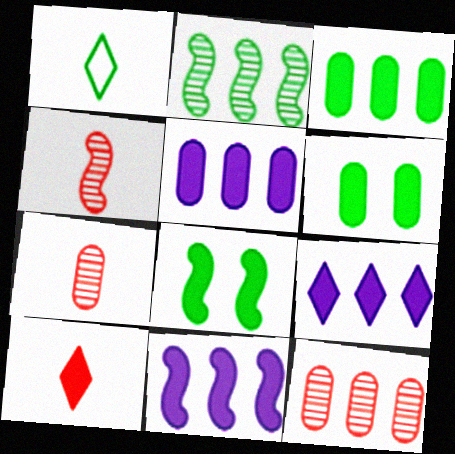[[1, 2, 6], 
[5, 8, 10], 
[5, 9, 11], 
[6, 10, 11]]